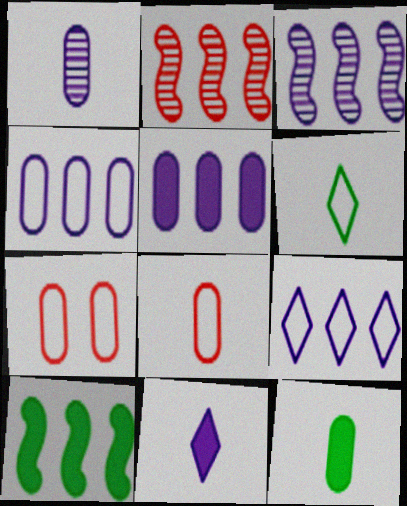[[1, 8, 12], 
[3, 5, 9]]